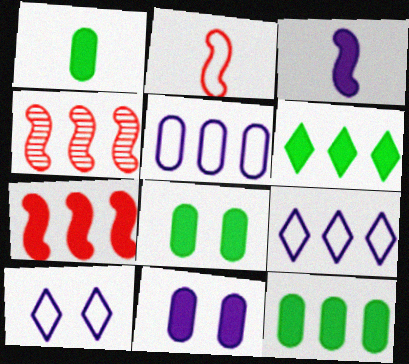[[1, 4, 10], 
[1, 8, 12], 
[4, 5, 6], 
[4, 9, 12]]